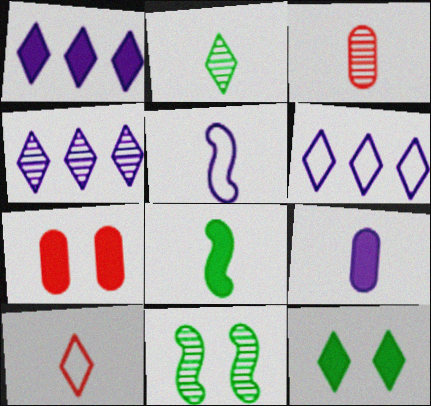[[1, 4, 6], 
[1, 7, 8], 
[3, 4, 11], 
[4, 10, 12]]